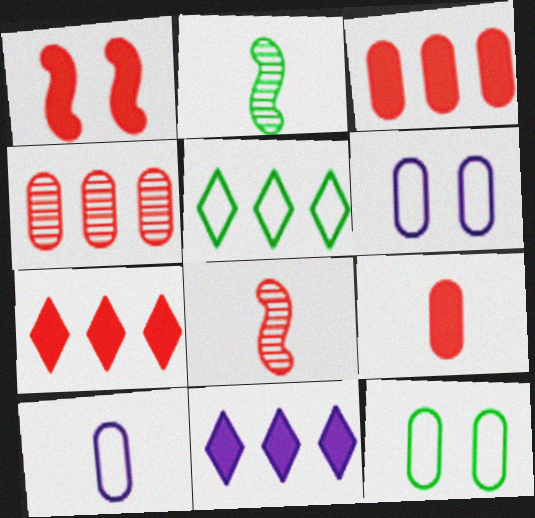[[1, 7, 9], 
[2, 6, 7], 
[8, 11, 12]]